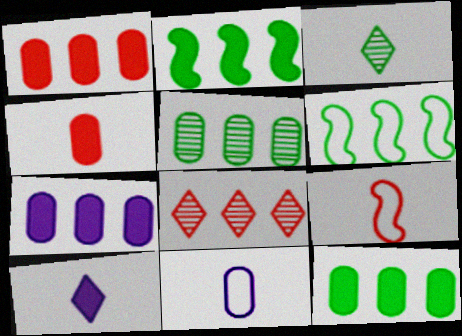[[1, 7, 12], 
[6, 7, 8]]